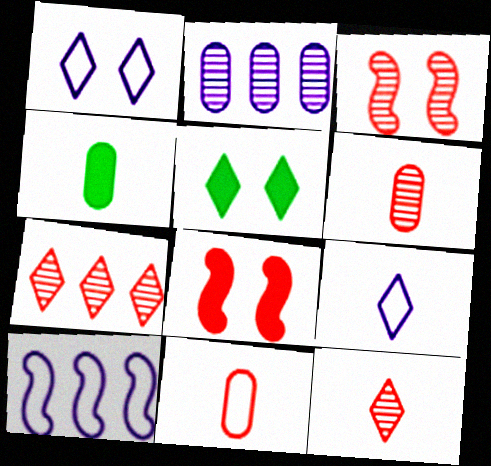[[3, 6, 7], 
[5, 6, 10], 
[5, 7, 9], 
[7, 8, 11]]